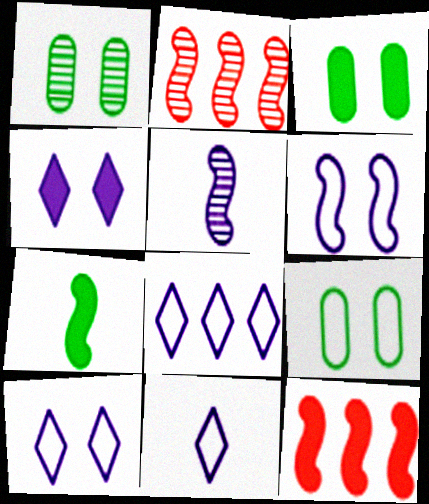[[1, 3, 9], 
[1, 11, 12], 
[2, 3, 11], 
[2, 6, 7], 
[8, 10, 11]]